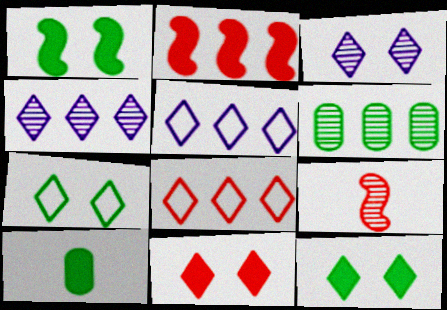[[2, 5, 6], 
[3, 6, 9], 
[3, 7, 11]]